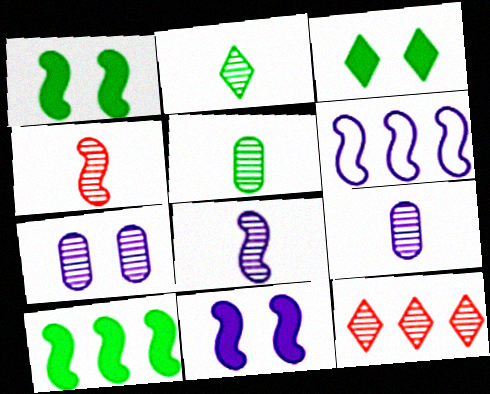[[1, 4, 6], 
[2, 4, 9], 
[6, 8, 11]]